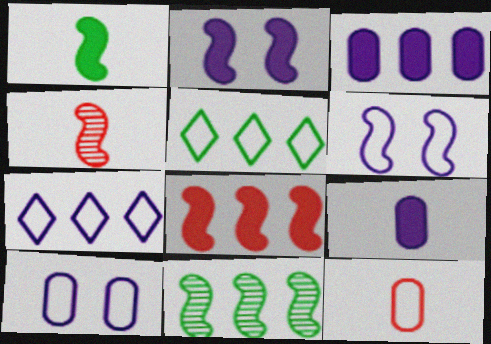[[1, 2, 8], 
[5, 6, 12]]